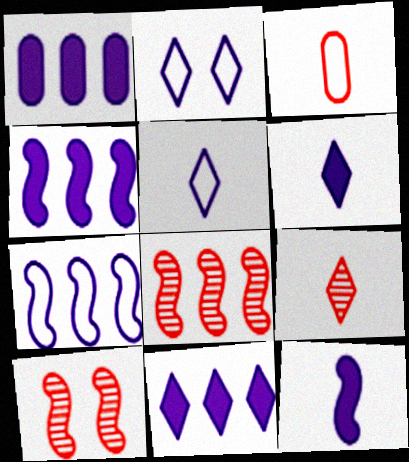[[1, 4, 11]]